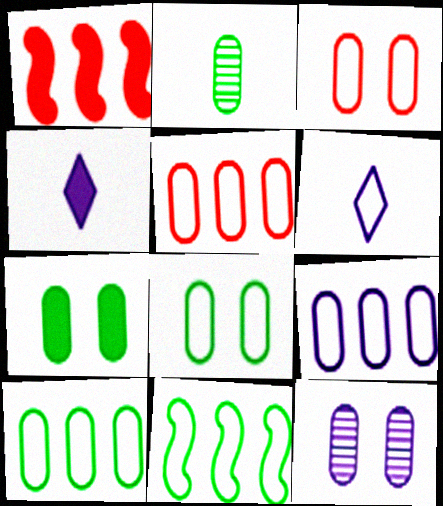[[1, 4, 7], 
[2, 7, 10], 
[3, 6, 11], 
[3, 7, 12], 
[5, 9, 10]]